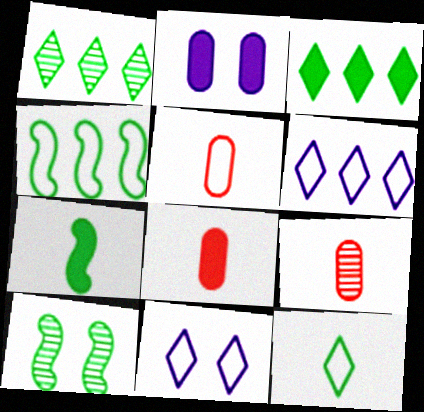[[4, 5, 11], 
[4, 7, 10], 
[5, 8, 9], 
[6, 8, 10]]